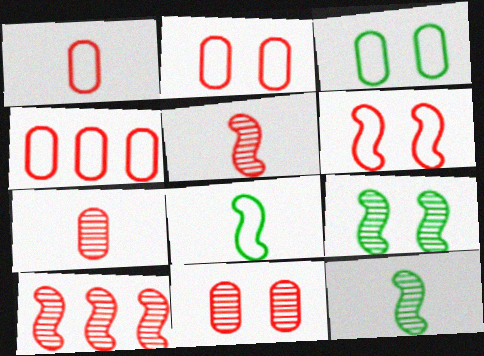[[1, 2, 4]]